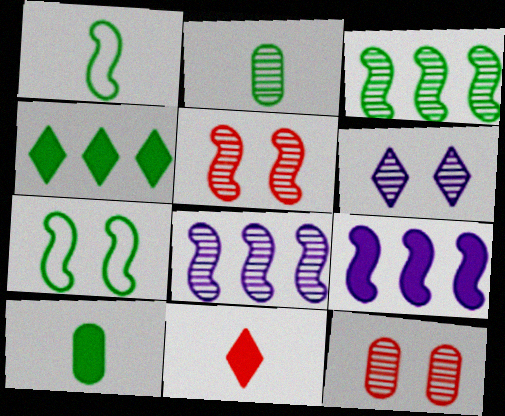[[1, 5, 9], 
[2, 4, 7]]